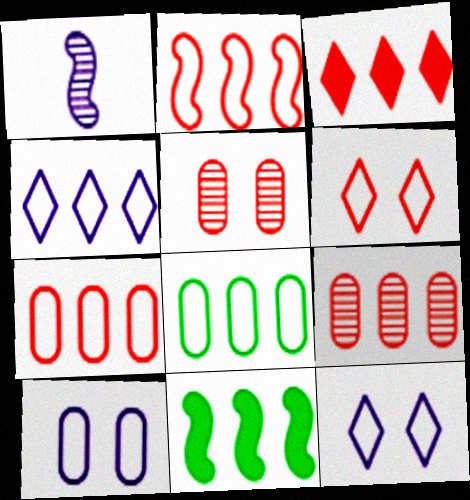[[2, 3, 9], 
[2, 4, 8], 
[4, 9, 11]]